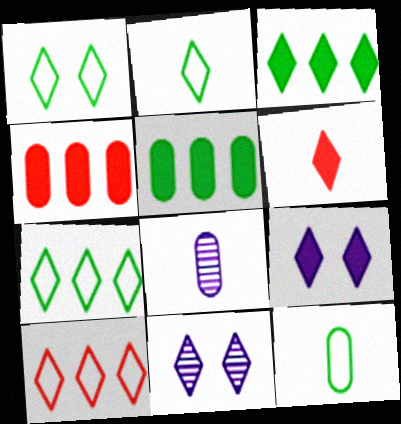[[1, 2, 7], 
[3, 6, 9], 
[6, 7, 11]]